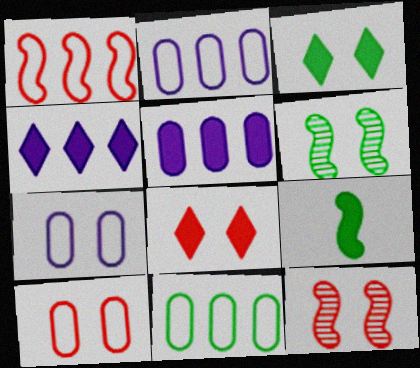[[3, 7, 12], 
[5, 8, 9], 
[6, 7, 8], 
[8, 10, 12]]